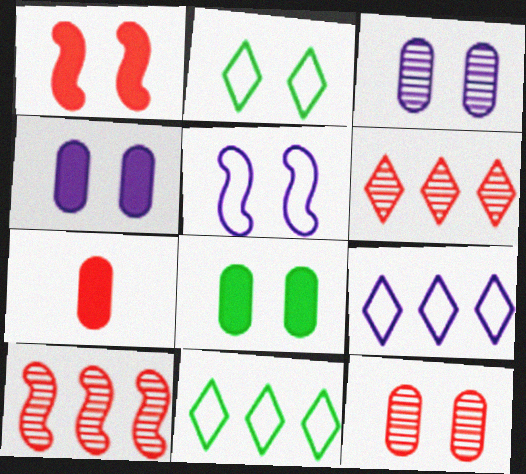[[1, 2, 3]]